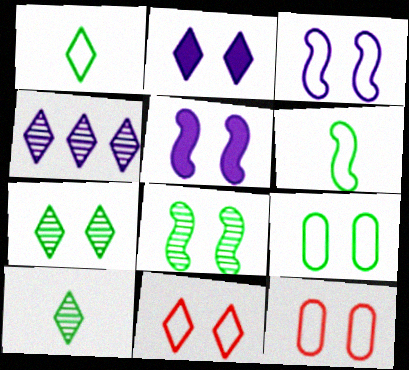[[2, 7, 11], 
[2, 8, 12], 
[3, 9, 11], 
[5, 7, 12]]